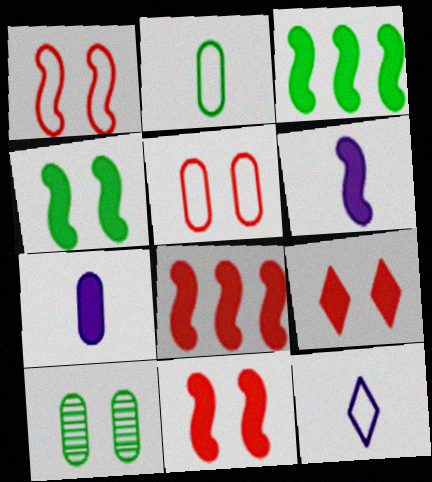[[3, 6, 11], 
[3, 7, 9], 
[4, 6, 8], 
[8, 10, 12]]